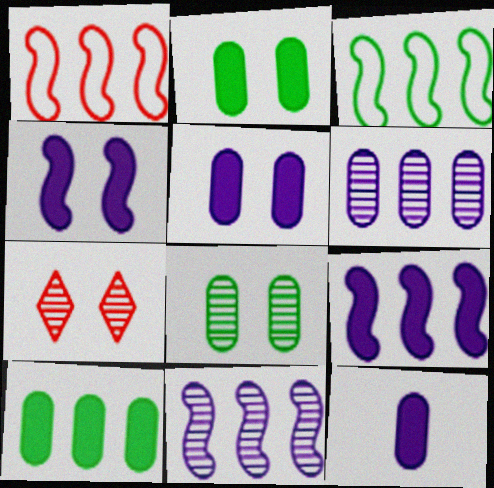[[3, 7, 12]]